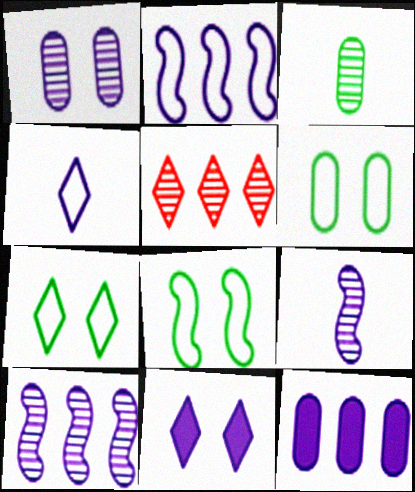[[6, 7, 8]]